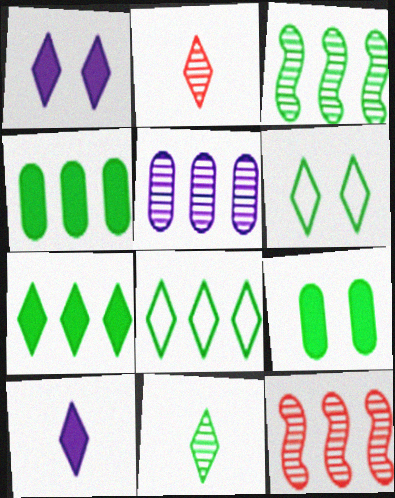[[1, 2, 8], 
[3, 4, 8], 
[6, 7, 11]]